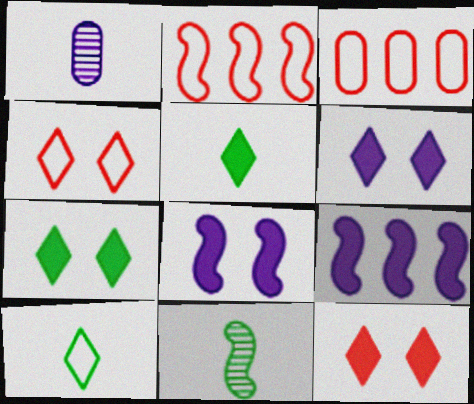[[1, 2, 7], 
[2, 8, 11], 
[3, 6, 11], 
[6, 7, 12]]